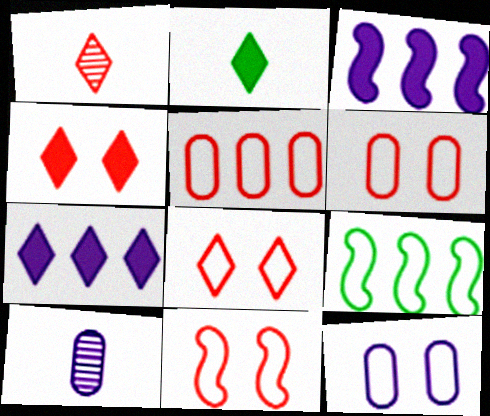[[2, 4, 7], 
[4, 9, 10], 
[6, 8, 11]]